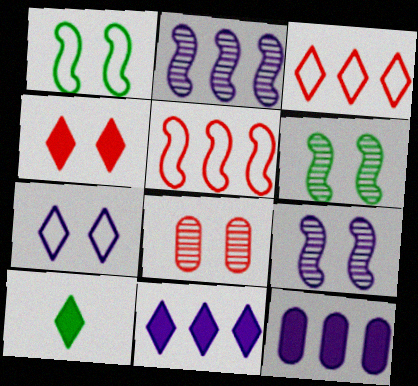[[4, 10, 11]]